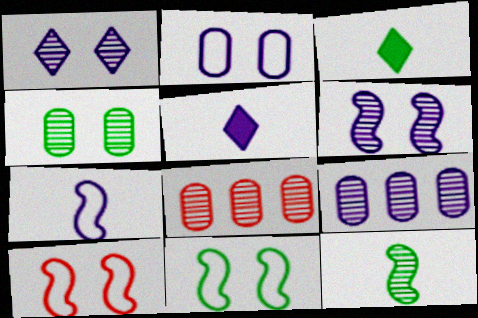[[1, 8, 12], 
[3, 9, 10], 
[5, 8, 11]]